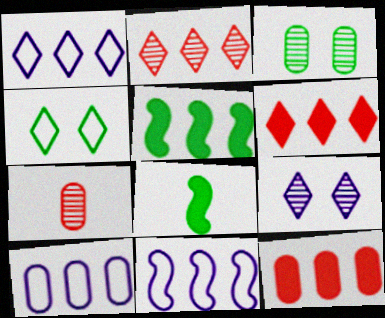[[1, 10, 11], 
[2, 5, 10]]